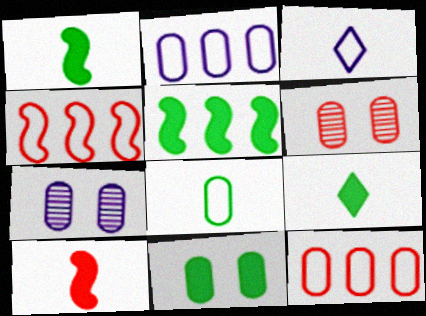[[3, 5, 6], 
[4, 7, 9], 
[5, 9, 11]]